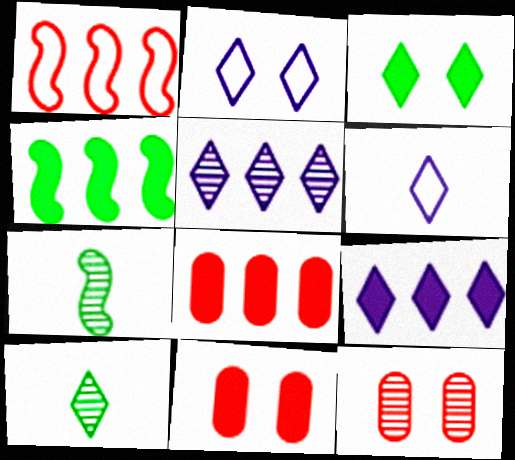[[2, 7, 8], 
[4, 6, 12], 
[4, 8, 9], 
[5, 7, 12]]